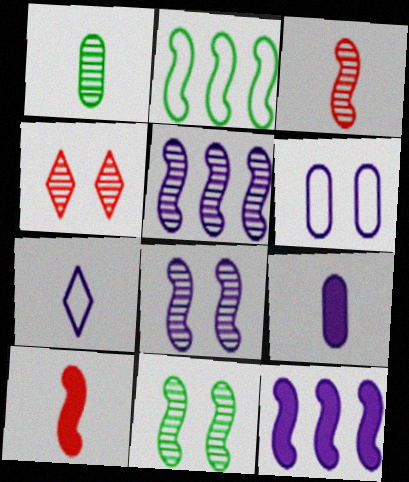[[1, 4, 5], 
[1, 7, 10], 
[2, 4, 9], 
[2, 8, 10], 
[3, 5, 11]]